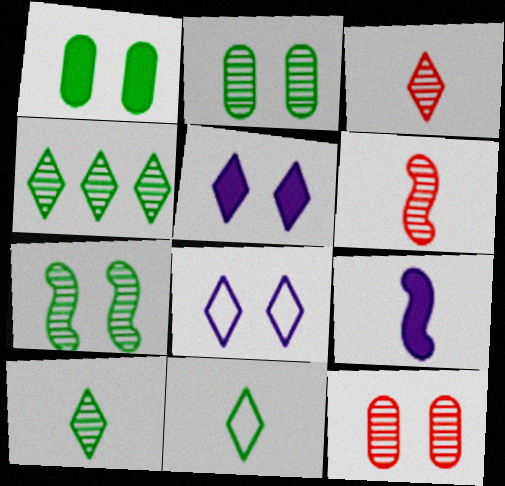[]